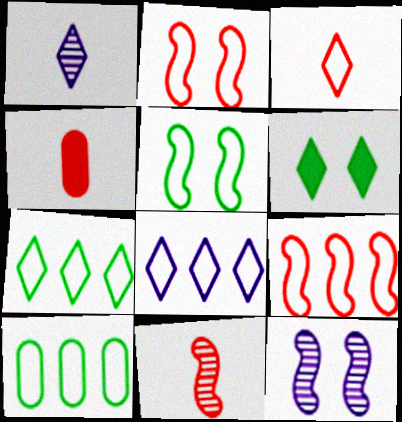[[3, 4, 11], 
[4, 7, 12], 
[8, 9, 10]]